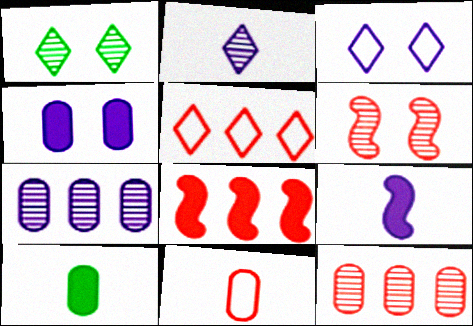[[3, 7, 9], 
[5, 8, 12]]